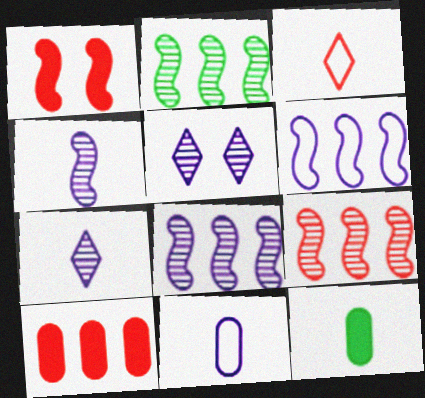[[2, 8, 9], 
[3, 4, 12]]